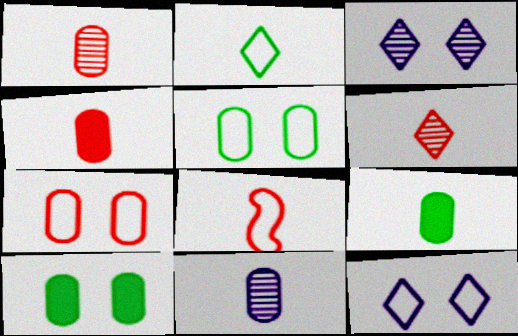[[4, 6, 8]]